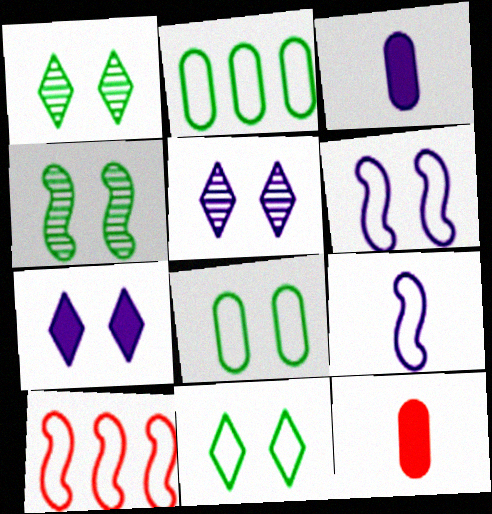[[1, 3, 10]]